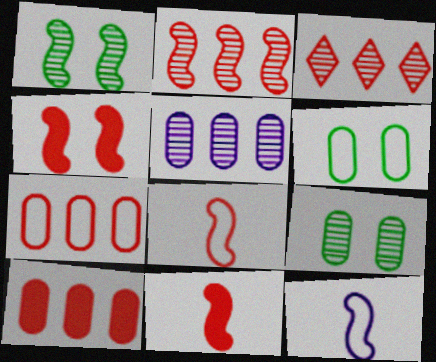[[2, 4, 8]]